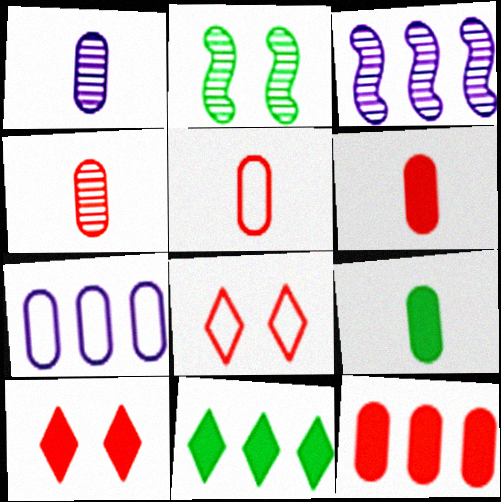[[1, 5, 9], 
[3, 8, 9], 
[4, 5, 6]]